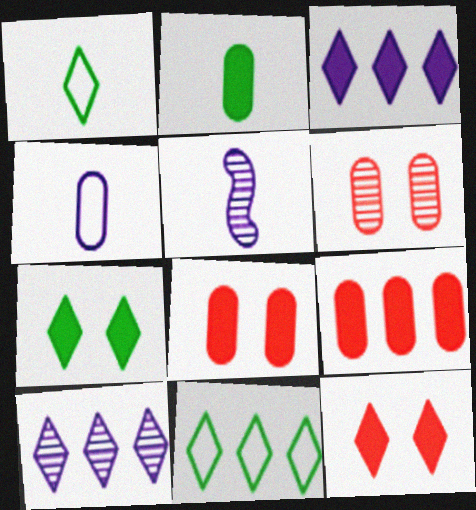[[1, 10, 12], 
[5, 8, 11]]